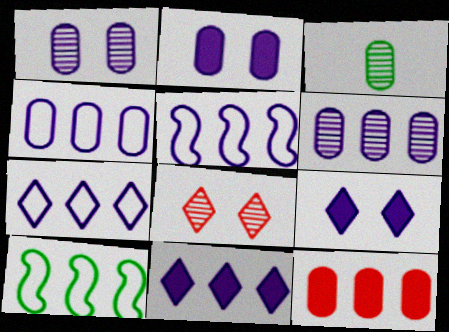[[4, 5, 7], 
[5, 6, 11]]